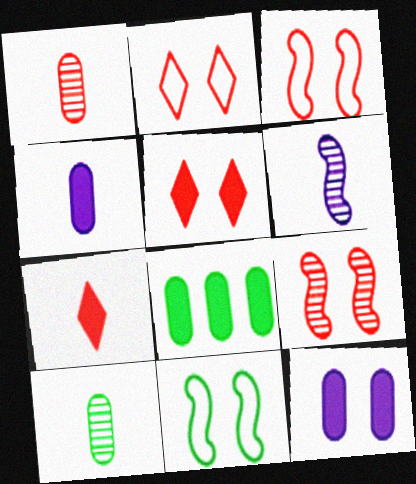[[2, 6, 8]]